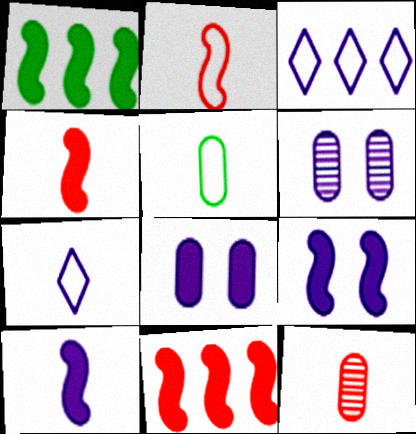[[1, 4, 9], 
[2, 5, 7], 
[3, 6, 10]]